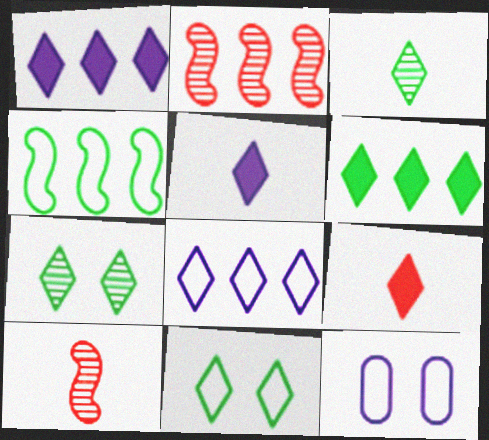[[3, 6, 11], 
[6, 10, 12], 
[7, 8, 9]]